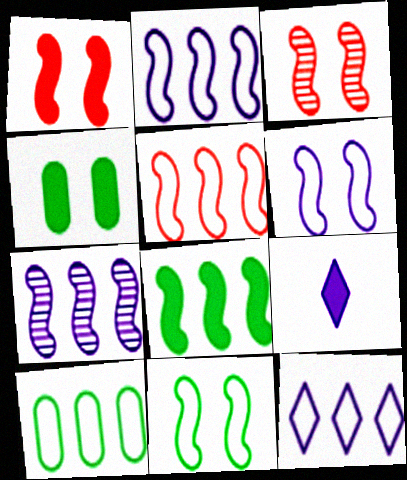[[3, 9, 10], 
[5, 7, 8], 
[5, 10, 12]]